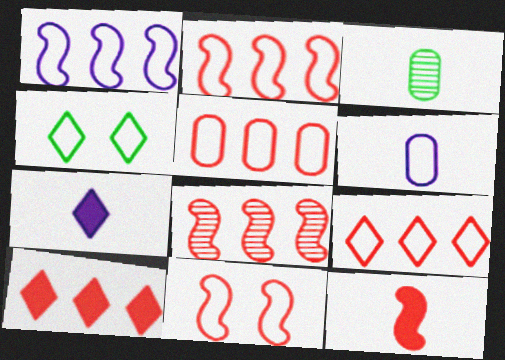[[2, 4, 6], 
[2, 5, 9], 
[5, 8, 10], 
[8, 11, 12]]